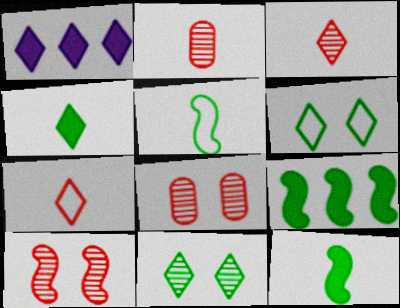[[1, 3, 6], 
[1, 5, 8], 
[1, 7, 11]]